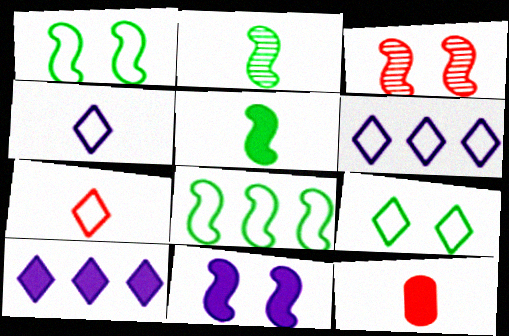[[1, 3, 11], 
[2, 4, 12], 
[6, 7, 9]]